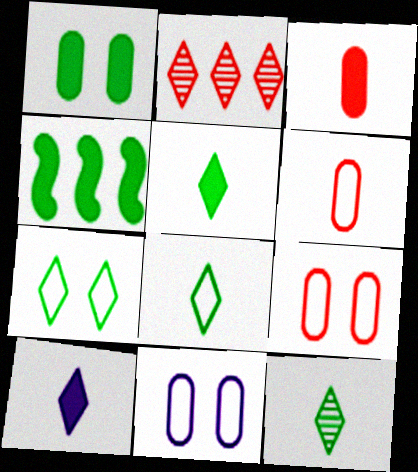[[1, 4, 5], 
[2, 7, 10], 
[5, 8, 12]]